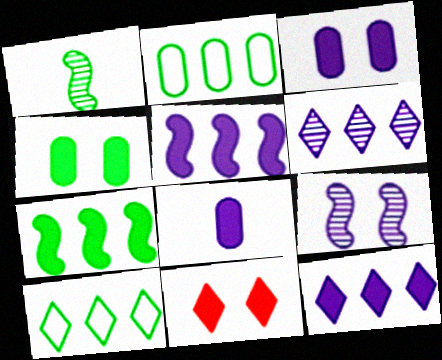[[1, 4, 10], 
[7, 8, 11]]